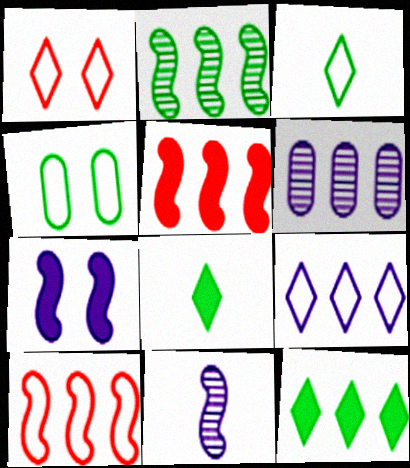[[1, 3, 9], 
[2, 4, 8], 
[6, 10, 12]]